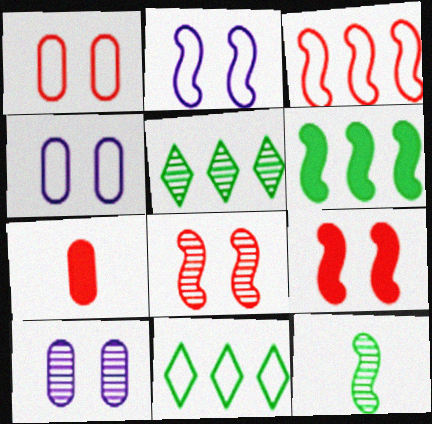[[2, 5, 7]]